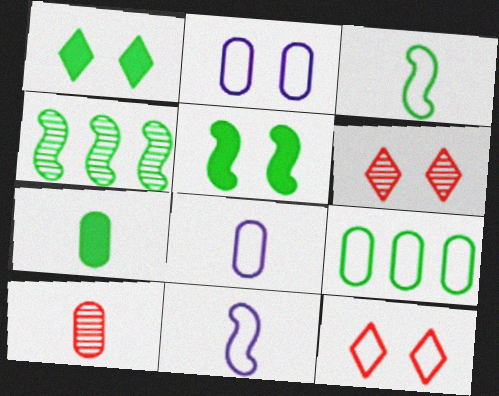[[2, 5, 6], 
[3, 4, 5], 
[7, 8, 10], 
[9, 11, 12]]